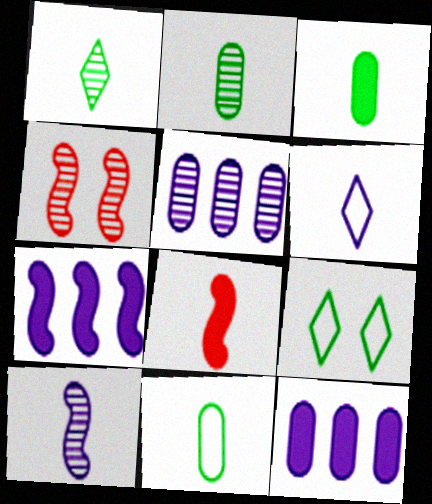[[1, 4, 5], 
[2, 3, 11], 
[2, 6, 8], 
[5, 8, 9]]